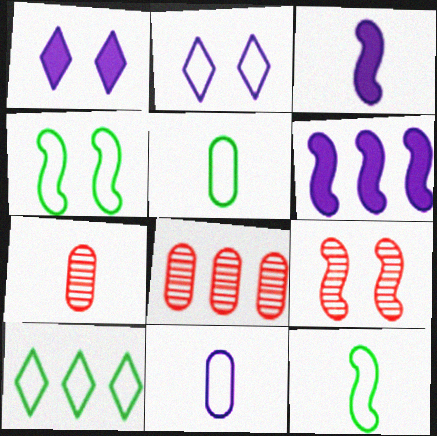[[1, 8, 12], 
[4, 5, 10], 
[6, 8, 10], 
[6, 9, 12]]